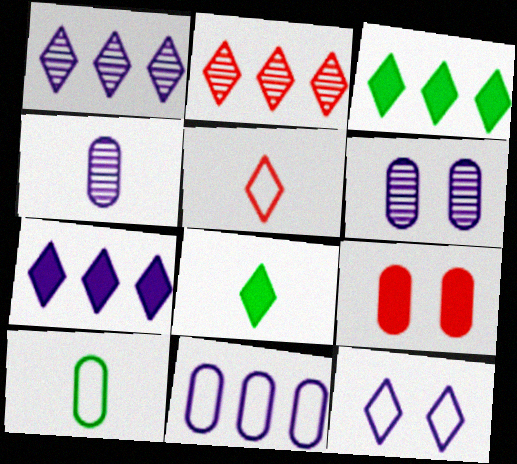[[2, 8, 12]]